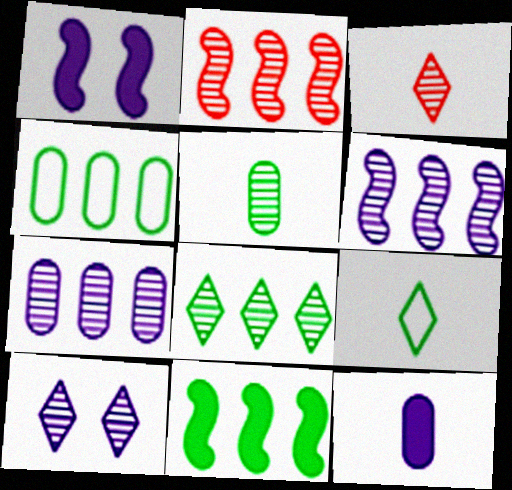[[1, 3, 4], 
[2, 5, 10], 
[2, 7, 8], 
[3, 8, 10], 
[4, 8, 11]]